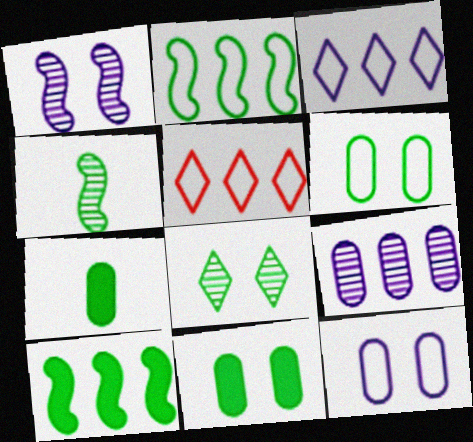[[1, 5, 7], 
[2, 7, 8], 
[5, 9, 10]]